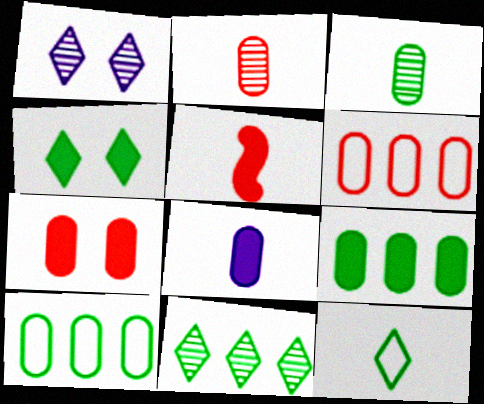[[1, 5, 10], 
[2, 6, 7], 
[4, 11, 12], 
[7, 8, 9]]